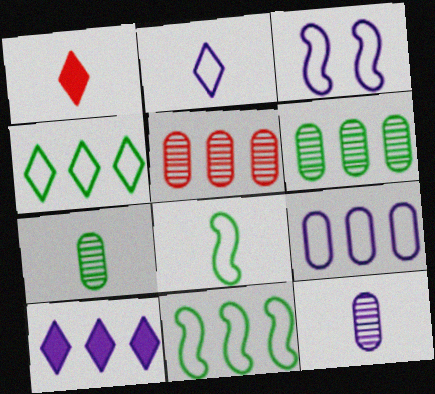[[1, 3, 6], 
[1, 8, 12], 
[2, 3, 9], 
[3, 10, 12], 
[5, 10, 11]]